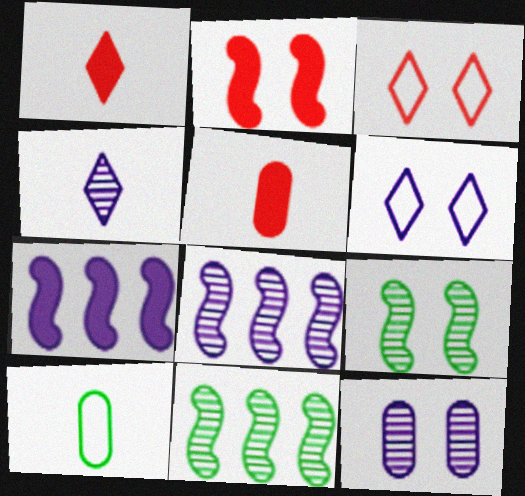[[4, 8, 12], 
[5, 6, 11]]